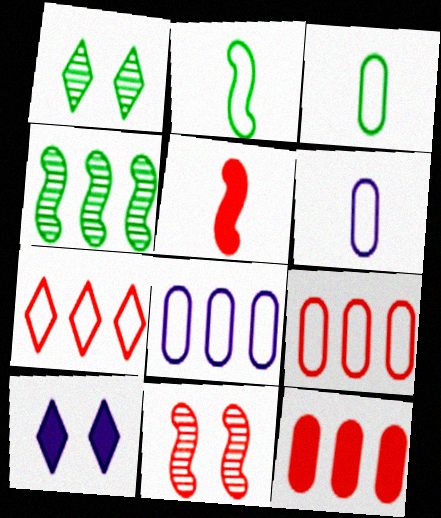[[1, 5, 8]]